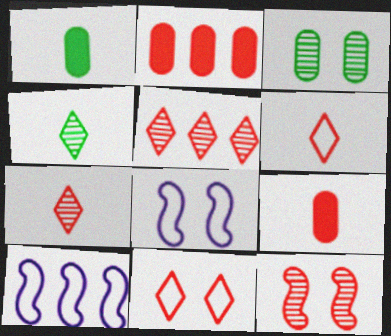[[1, 5, 8], 
[2, 4, 8], 
[2, 6, 12]]